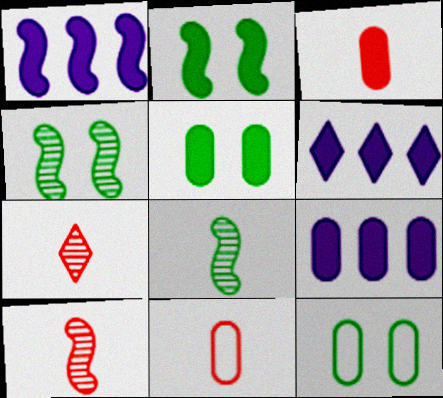[[1, 6, 9], 
[1, 7, 12], 
[2, 3, 6], 
[3, 5, 9], 
[4, 6, 11], 
[6, 10, 12]]